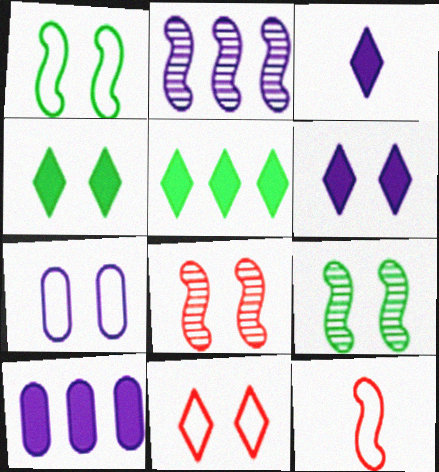[[1, 7, 11], 
[2, 3, 7], 
[4, 7, 8]]